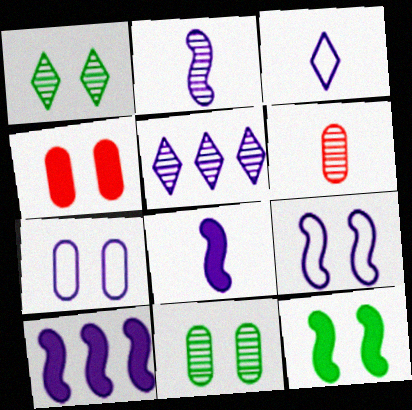[[1, 4, 9], 
[2, 9, 10], 
[4, 7, 11], 
[5, 7, 8]]